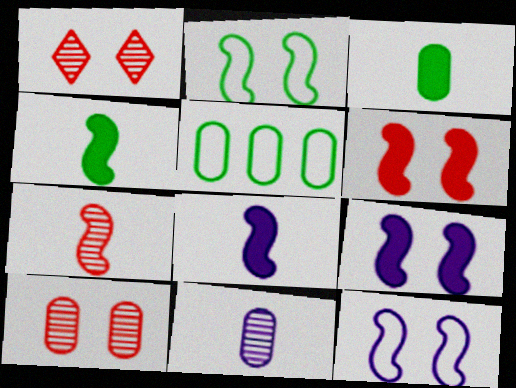[[1, 5, 8]]